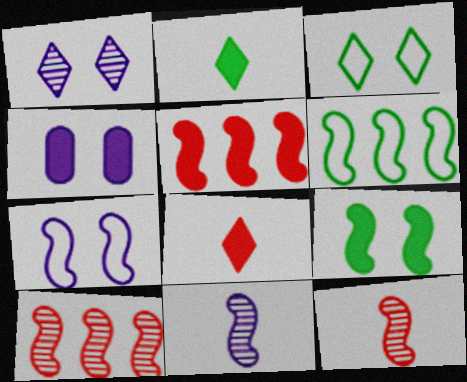[[1, 4, 7], 
[2, 4, 5]]